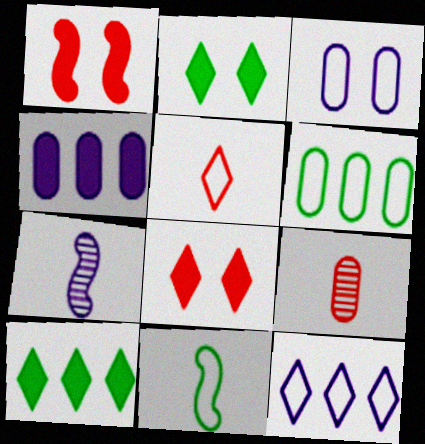[[6, 7, 8]]